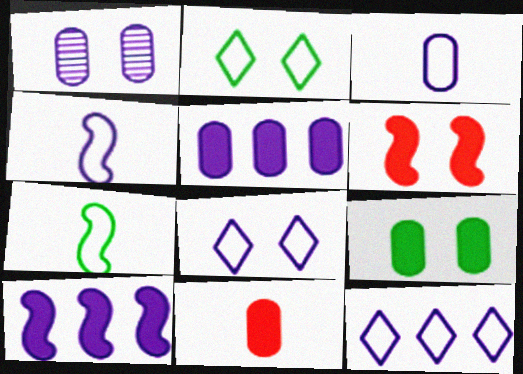[[1, 2, 6], 
[1, 3, 5], 
[5, 9, 11]]